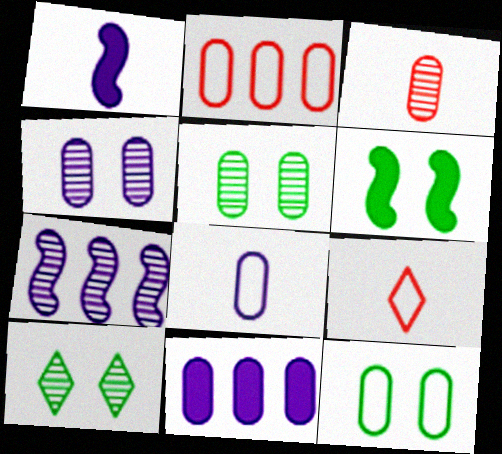[[1, 2, 10], 
[2, 8, 12], 
[3, 7, 10], 
[3, 11, 12], 
[4, 8, 11], 
[6, 10, 12]]